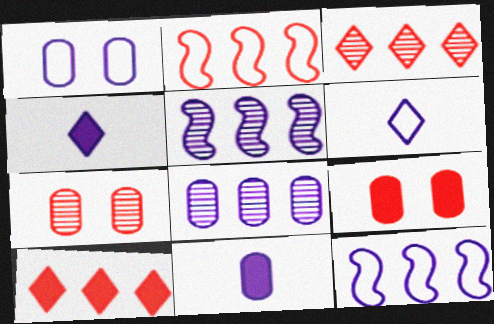[[1, 4, 5], 
[1, 6, 12], 
[1, 8, 11]]